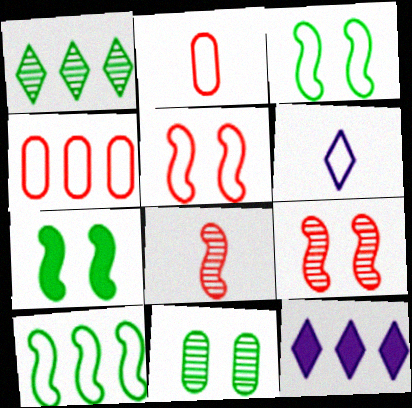[[3, 4, 6]]